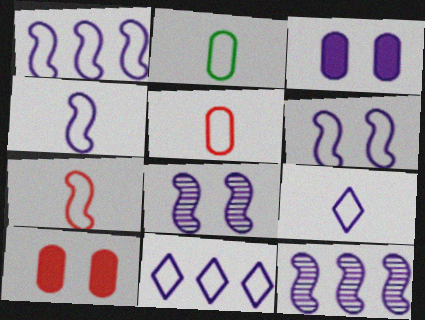[[1, 4, 6], 
[2, 7, 9], 
[3, 9, 12]]